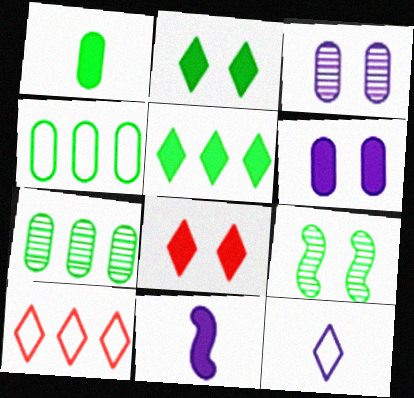[]